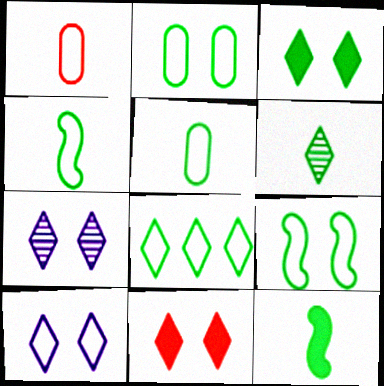[[2, 4, 8], 
[3, 6, 8], 
[5, 6, 12], 
[5, 8, 9]]